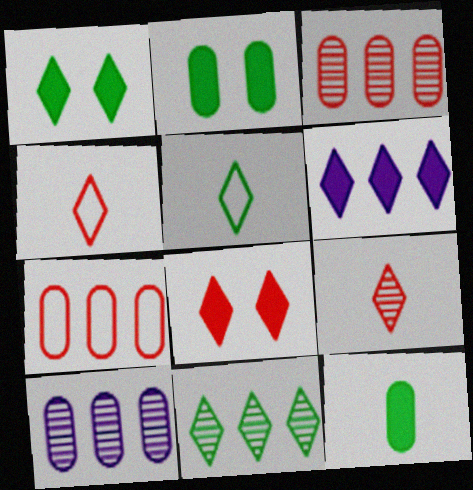[[1, 5, 11]]